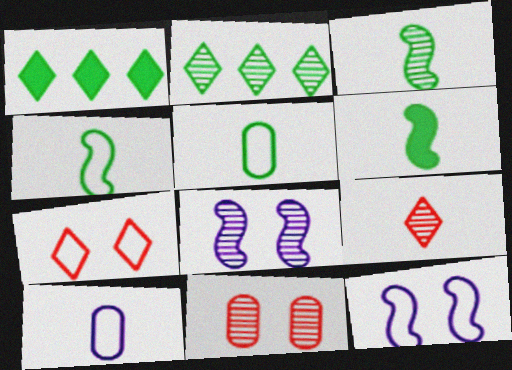[[3, 4, 6], 
[6, 9, 10]]